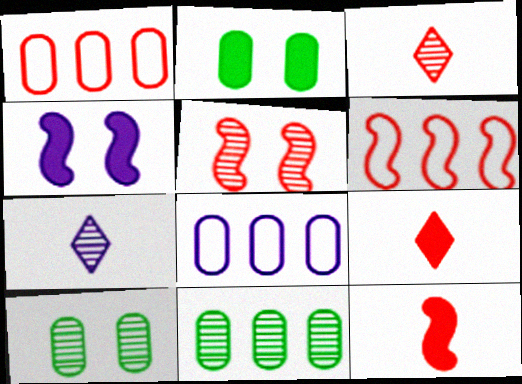[[1, 5, 9], 
[2, 6, 7], 
[4, 7, 8], 
[5, 6, 12], 
[5, 7, 11]]